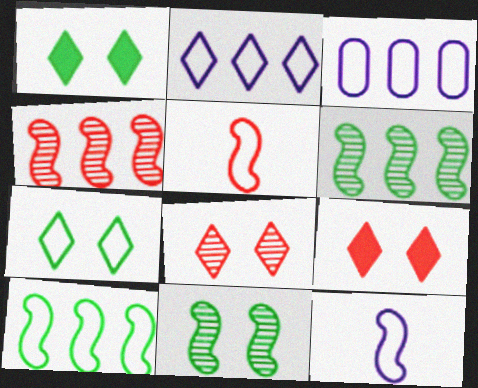[[3, 5, 7]]